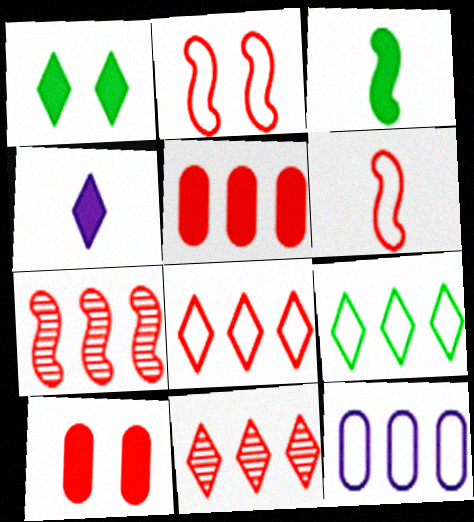[[5, 7, 8], 
[6, 10, 11]]